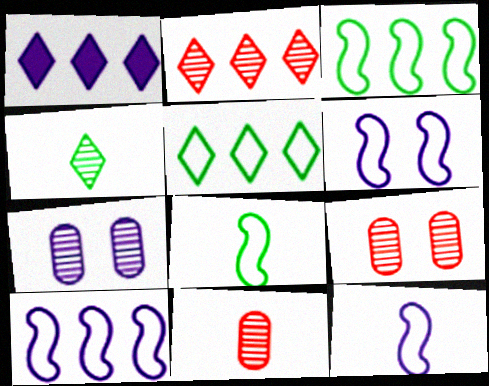[[1, 2, 5], 
[1, 7, 12], 
[1, 8, 9], 
[6, 10, 12]]